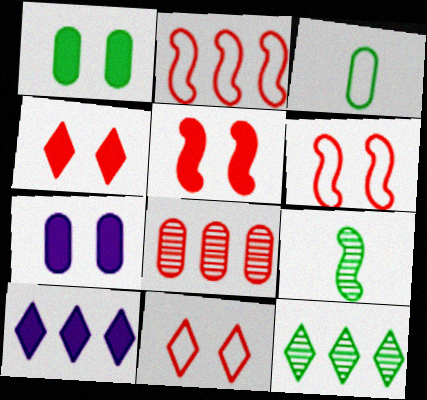[[3, 7, 8]]